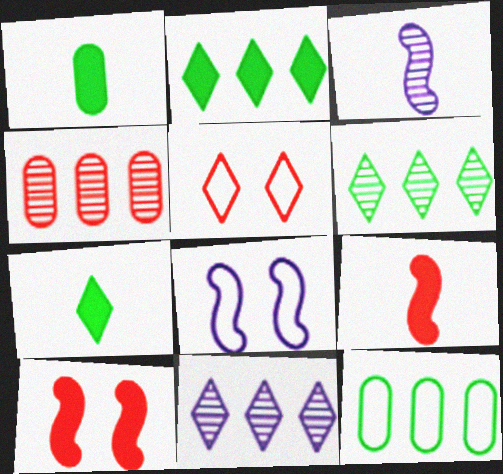[[4, 5, 9], 
[4, 7, 8], 
[5, 7, 11]]